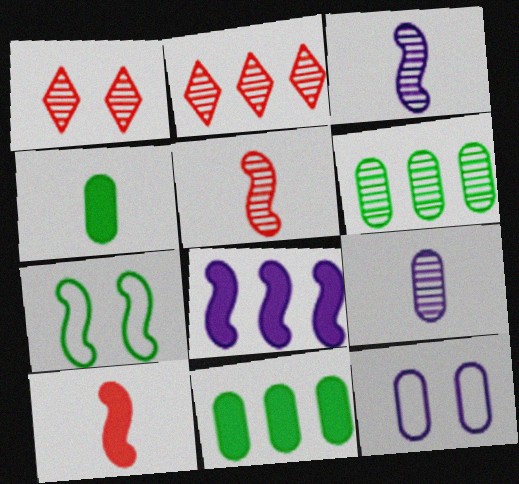[[1, 3, 6], 
[5, 7, 8]]